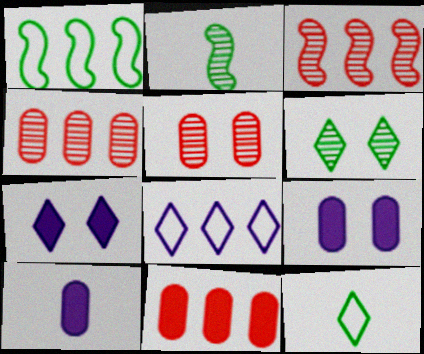[[3, 9, 12]]